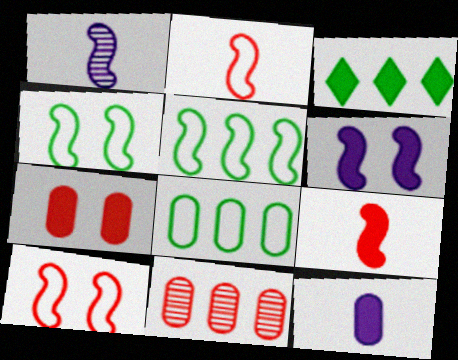[]